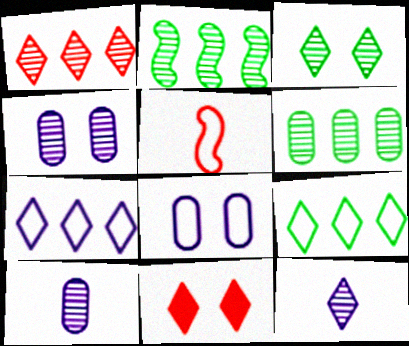[[1, 3, 12], 
[5, 8, 9], 
[9, 11, 12]]